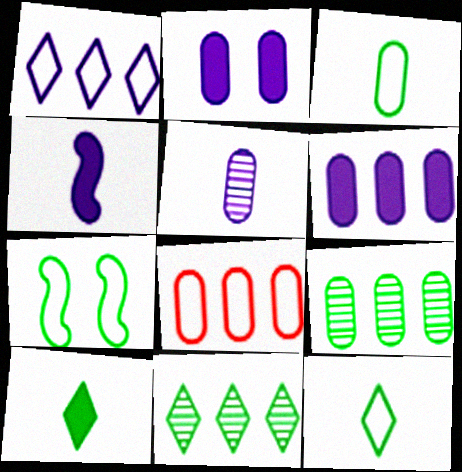[[6, 8, 9], 
[7, 9, 10]]